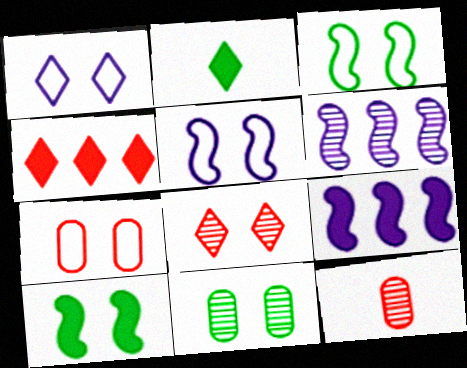[[1, 3, 7], 
[2, 6, 7]]